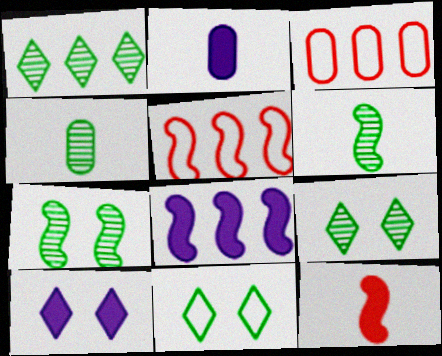[[1, 3, 8], 
[1, 4, 7], 
[2, 5, 9], 
[2, 8, 10], 
[3, 6, 10], 
[4, 5, 10]]